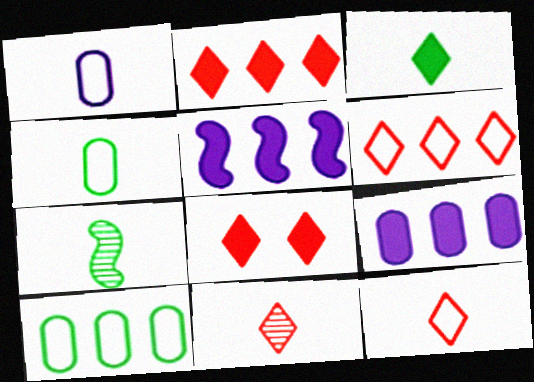[[3, 4, 7], 
[6, 8, 11]]